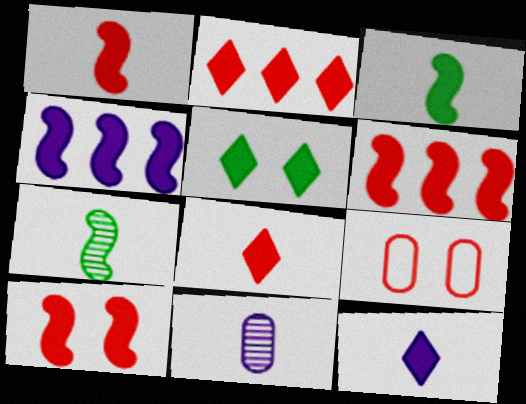[[1, 6, 10], 
[2, 5, 12], 
[3, 4, 10]]